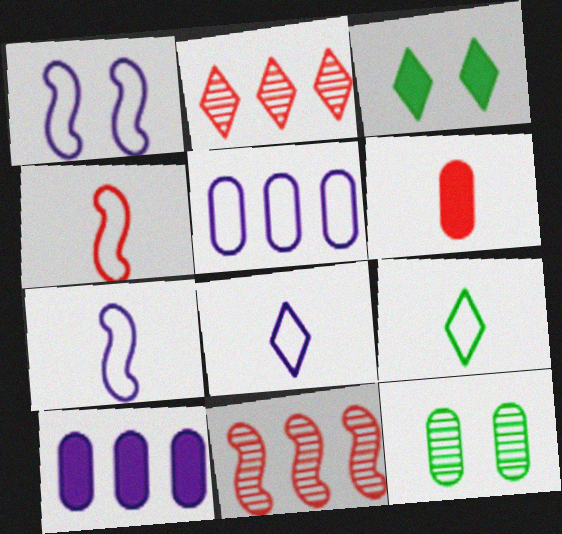[[1, 5, 8], 
[2, 3, 8], 
[5, 6, 12]]